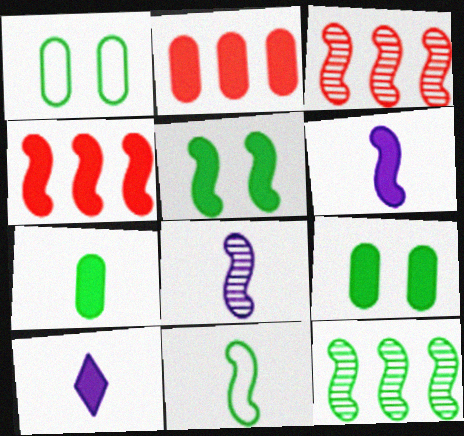[[1, 3, 10], 
[2, 5, 10], 
[4, 5, 6], 
[4, 9, 10], 
[5, 11, 12]]